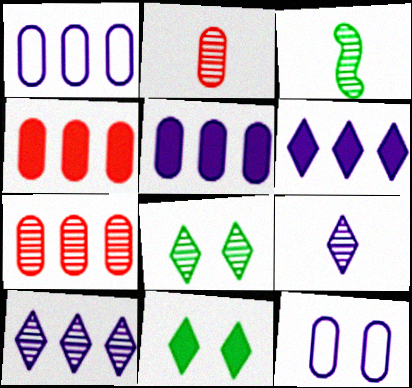[[2, 3, 9]]